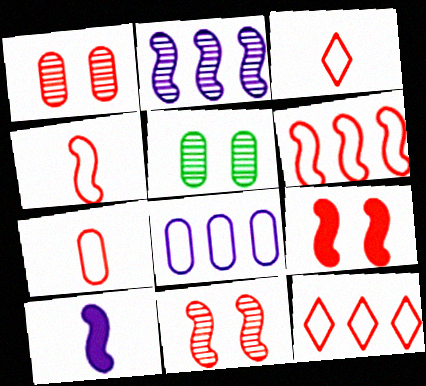[[3, 4, 7], 
[5, 10, 12]]